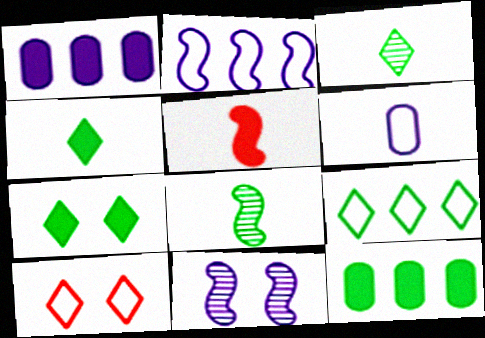[[1, 5, 7], 
[1, 8, 10], 
[3, 5, 6], 
[3, 7, 9]]